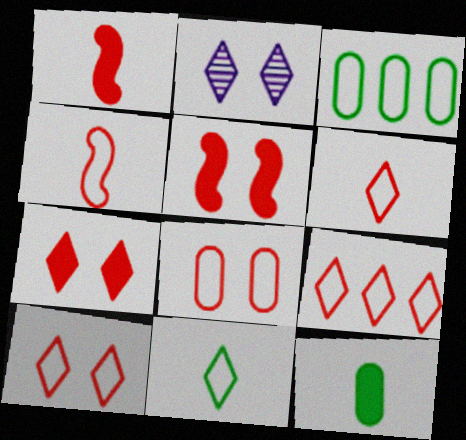[[1, 2, 3], 
[4, 8, 9], 
[6, 9, 10]]